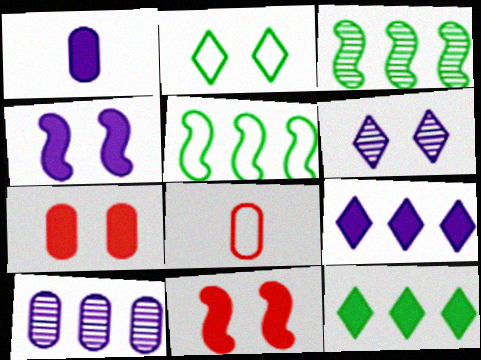[[1, 4, 9], 
[1, 11, 12]]